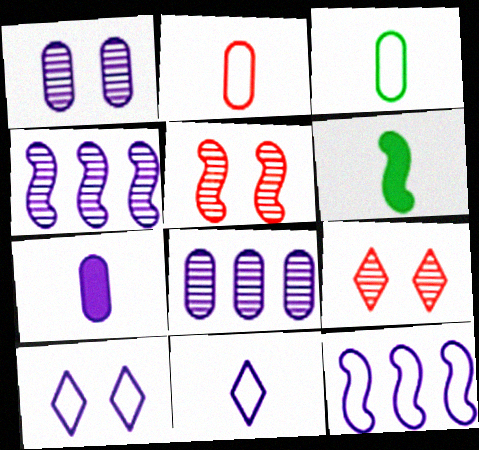[[4, 7, 10], 
[5, 6, 12]]